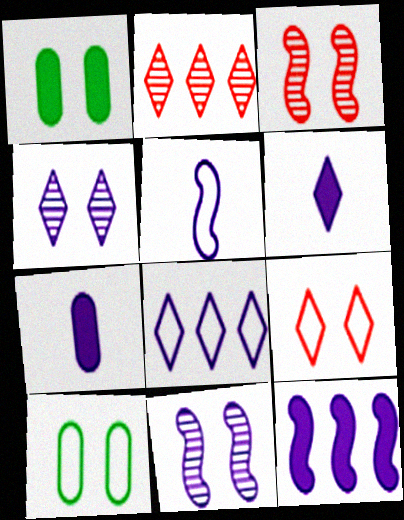[[1, 2, 5], 
[1, 9, 11], 
[4, 6, 8], 
[5, 11, 12], 
[7, 8, 11]]